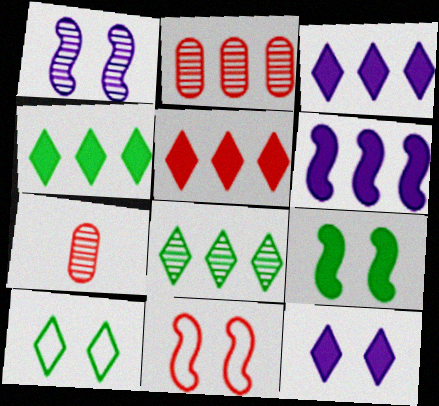[[1, 7, 8], 
[1, 9, 11], 
[3, 4, 5], 
[5, 7, 11], 
[6, 7, 10]]